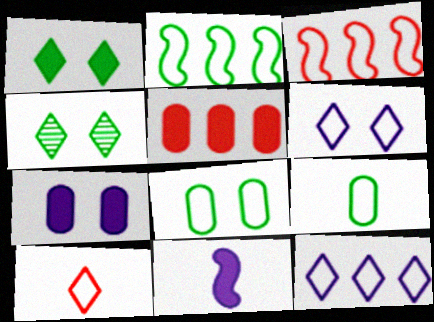[[1, 5, 11], 
[3, 6, 9]]